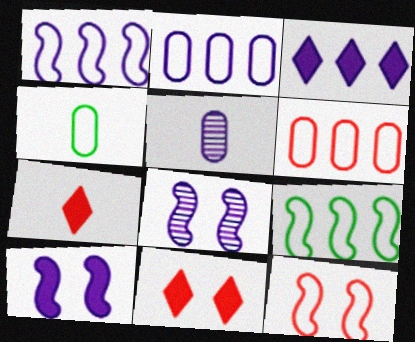[[5, 9, 11]]